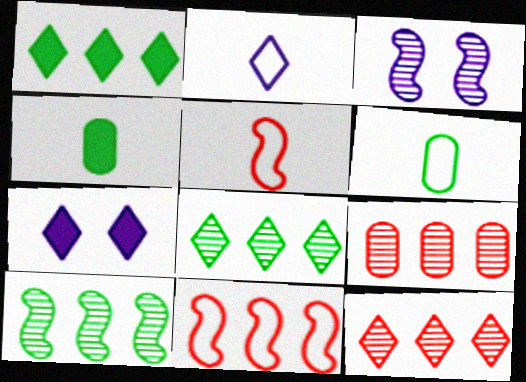[[2, 5, 6]]